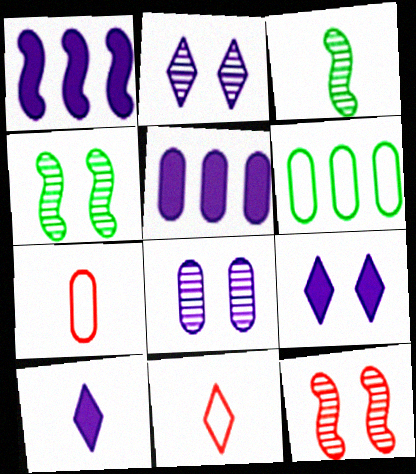[[3, 7, 10], 
[4, 5, 11], 
[6, 10, 12]]